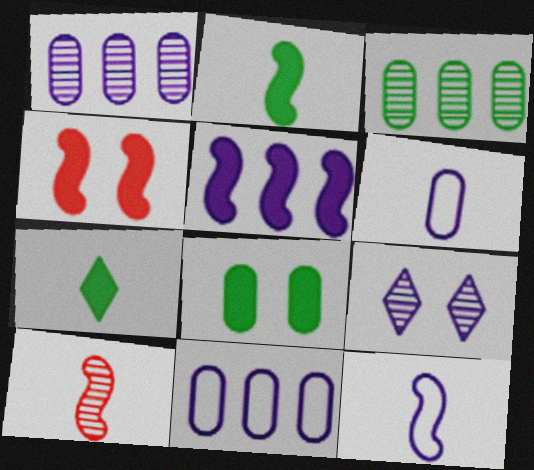[[2, 4, 5], 
[2, 10, 12], 
[3, 9, 10], 
[5, 6, 9], 
[6, 7, 10]]